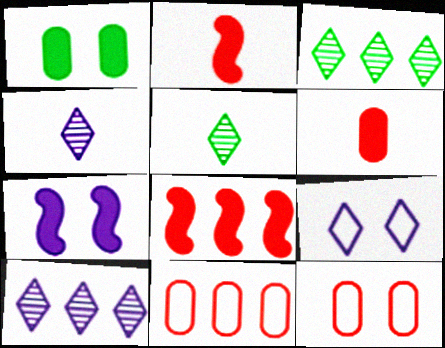[[5, 7, 11]]